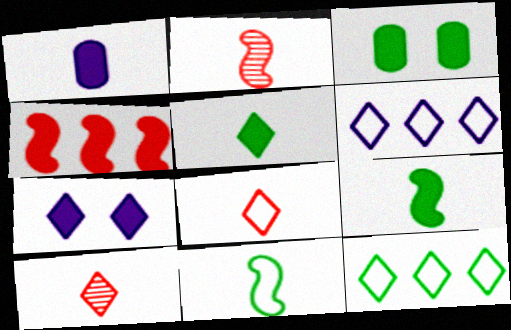[[1, 10, 11], 
[2, 3, 6], 
[7, 10, 12]]